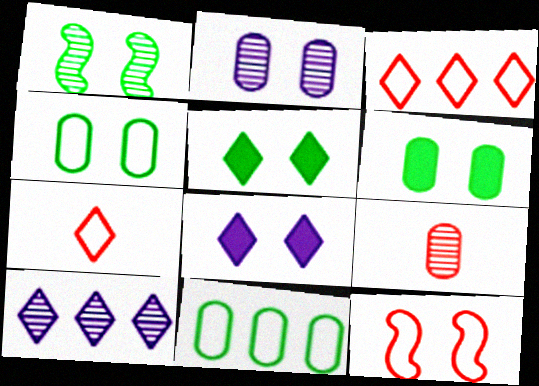[[1, 4, 5], 
[1, 9, 10], 
[2, 5, 12], 
[5, 7, 10]]